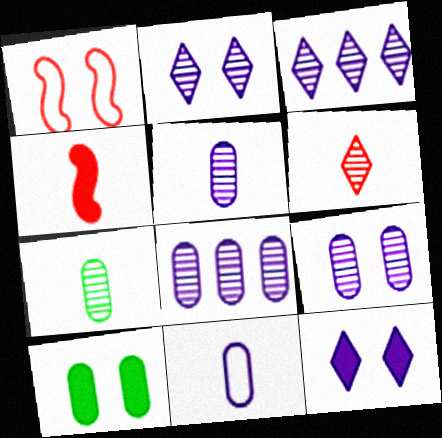[[1, 2, 10], 
[5, 8, 9]]